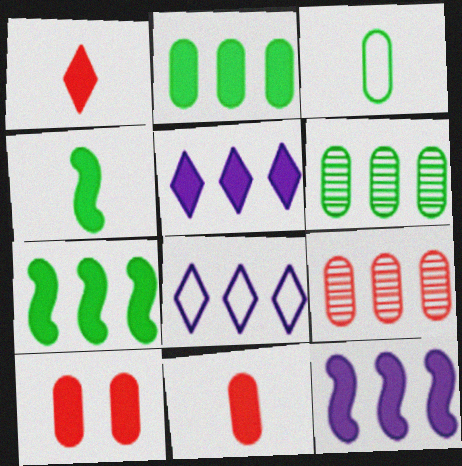[[4, 5, 10], 
[7, 8, 9]]